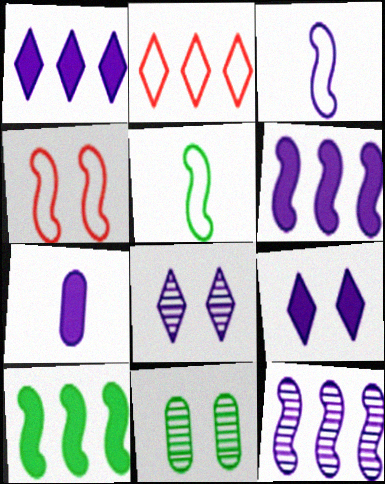[[4, 9, 11], 
[6, 7, 9]]